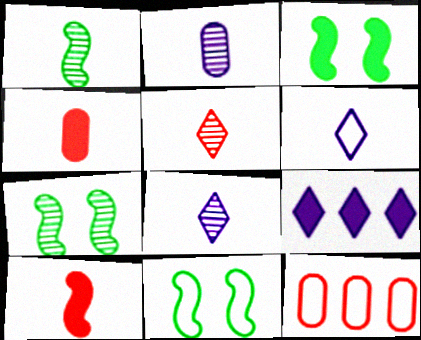[[1, 2, 5], 
[1, 4, 6], 
[3, 4, 9], 
[3, 7, 11], 
[3, 8, 12], 
[6, 11, 12]]